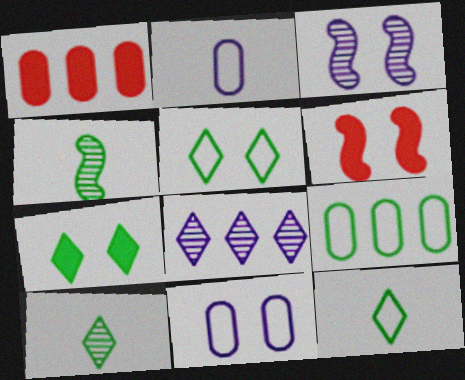[[1, 3, 12], 
[4, 7, 9]]